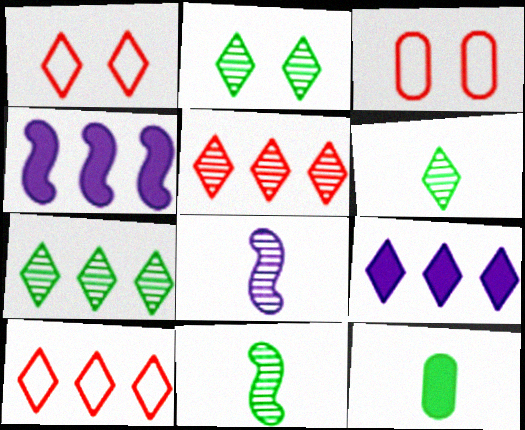[[1, 6, 9], 
[2, 6, 7], 
[3, 4, 6], 
[3, 9, 11], 
[7, 9, 10]]